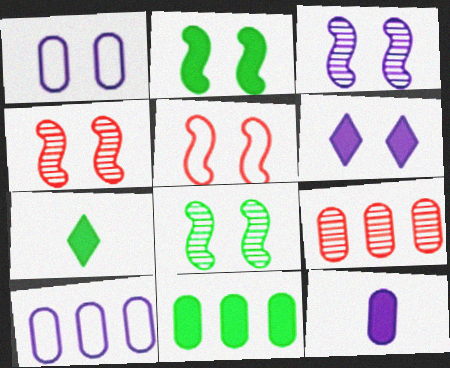[[1, 3, 6], 
[2, 3, 5], 
[2, 7, 11], 
[3, 4, 8], 
[4, 7, 10], 
[9, 10, 11]]